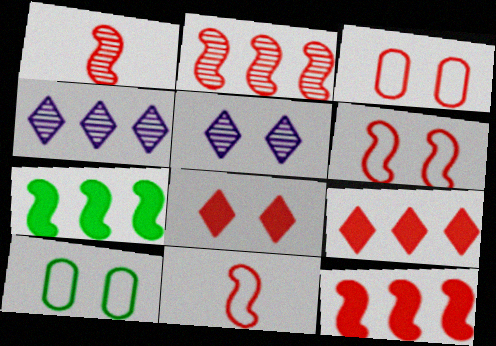[[1, 3, 9], 
[1, 6, 12]]